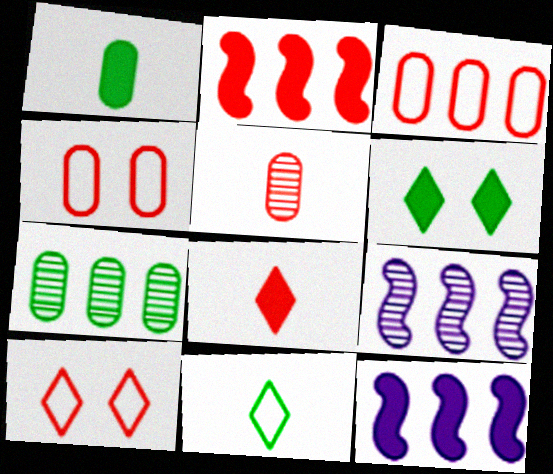[[1, 9, 10], 
[2, 5, 10]]